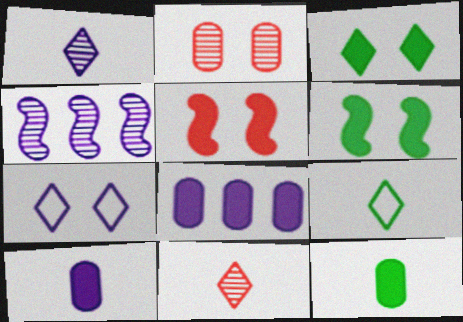[[2, 6, 7], 
[4, 7, 10]]